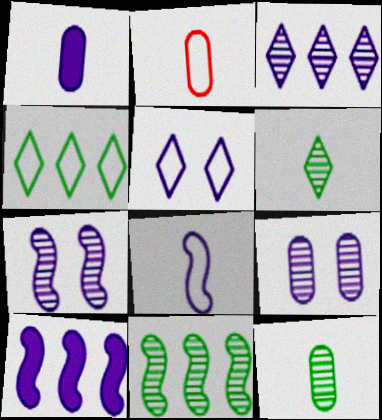[[1, 2, 12], 
[7, 8, 10]]